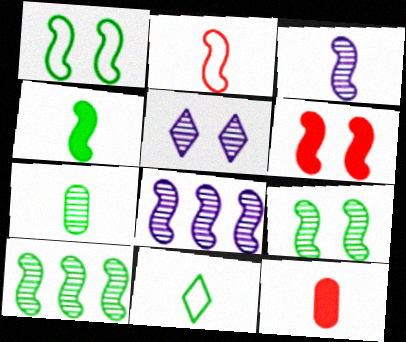[[1, 4, 10], 
[2, 3, 4], 
[3, 11, 12], 
[4, 7, 11]]